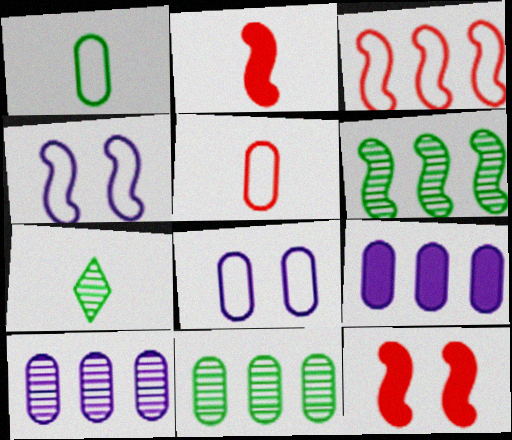[[2, 4, 6]]